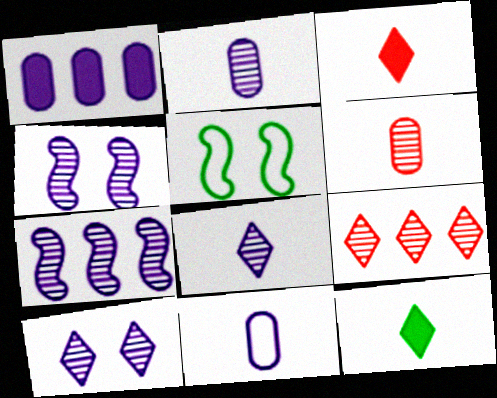[[2, 7, 10]]